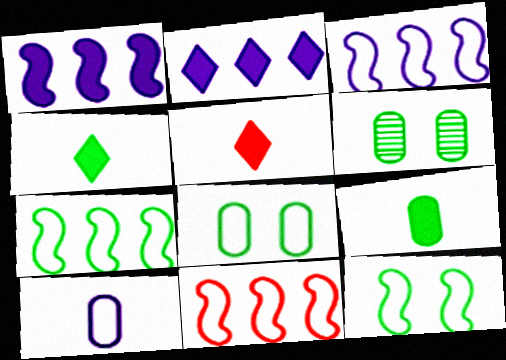[[3, 5, 6], 
[3, 7, 11], 
[4, 6, 7]]